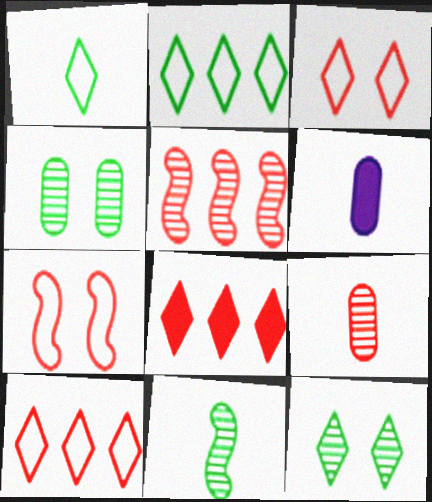[[7, 8, 9]]